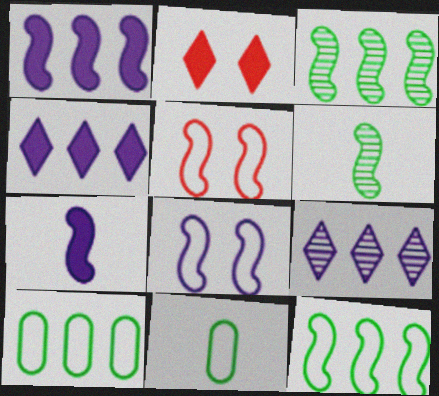[[1, 5, 6], 
[3, 5, 7]]